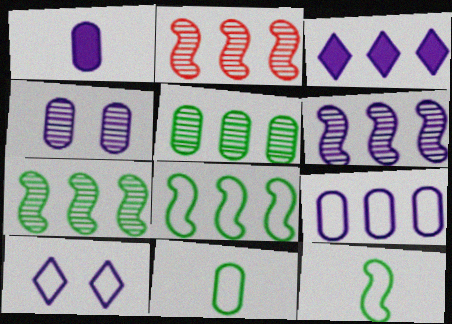[[1, 4, 9], 
[1, 6, 10], 
[2, 6, 7], 
[3, 6, 9]]